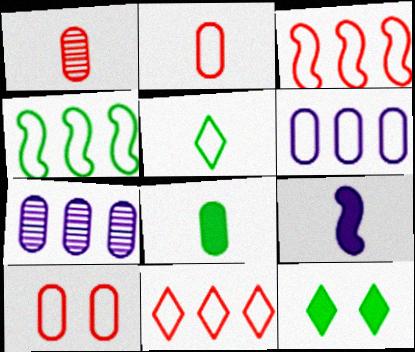[[1, 5, 9], 
[4, 6, 11], 
[7, 8, 10]]